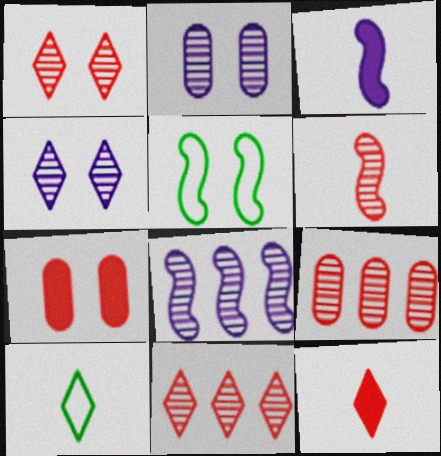[[1, 6, 9], 
[4, 5, 7], 
[7, 8, 10]]